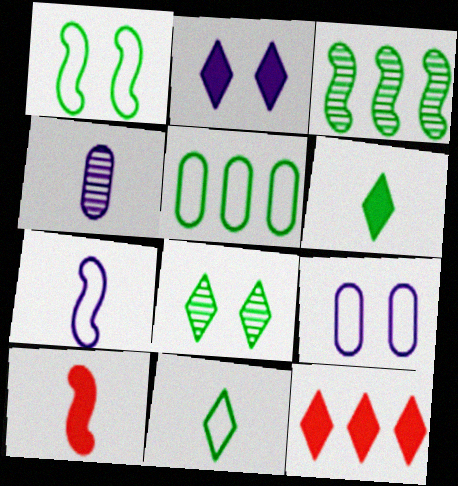[[1, 4, 12], 
[1, 5, 11], 
[2, 6, 12], 
[4, 10, 11]]